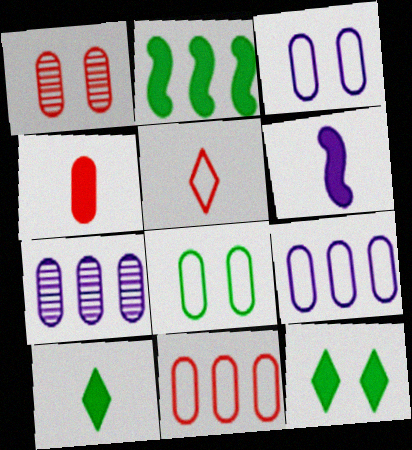[[1, 4, 11], 
[4, 6, 10], 
[4, 7, 8]]